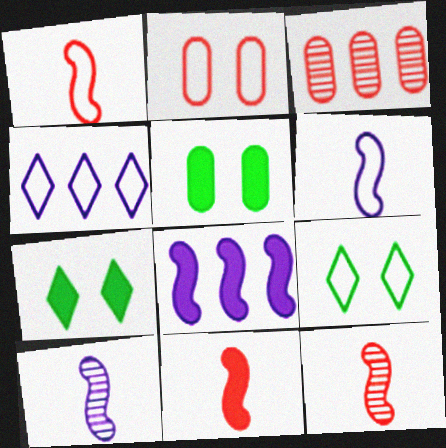[[1, 11, 12], 
[3, 6, 7], 
[4, 5, 12]]